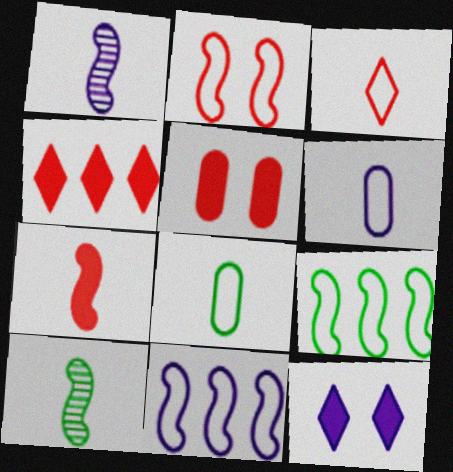[[4, 5, 7]]